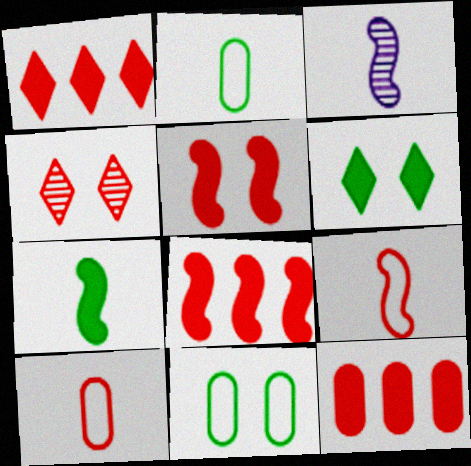[[1, 3, 11], 
[1, 8, 12], 
[3, 7, 9], 
[4, 8, 10], 
[4, 9, 12]]